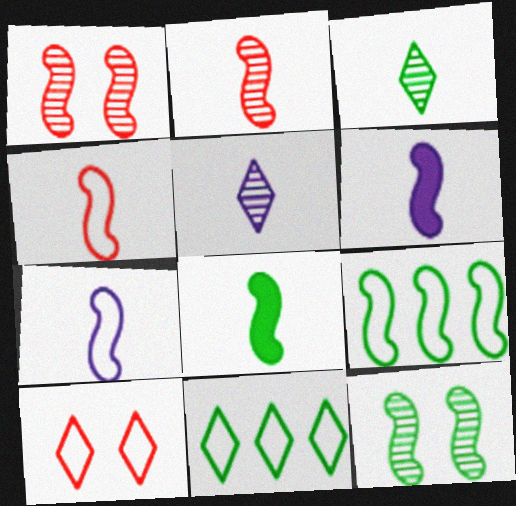[[1, 6, 9], 
[2, 7, 8], 
[8, 9, 12]]